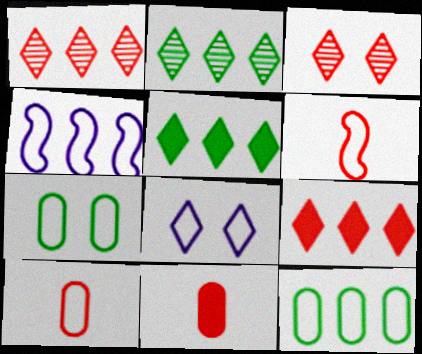[[6, 8, 12]]